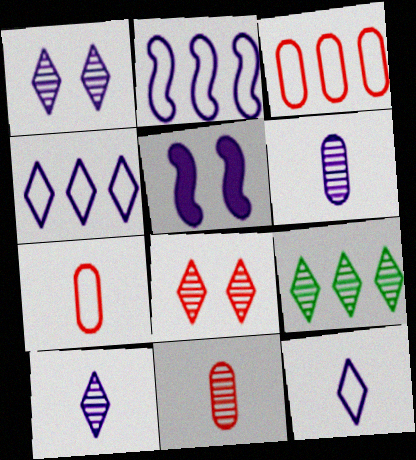[[4, 5, 6], 
[5, 7, 9], 
[8, 9, 10]]